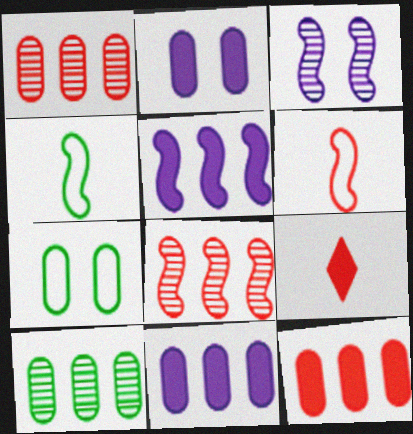[]